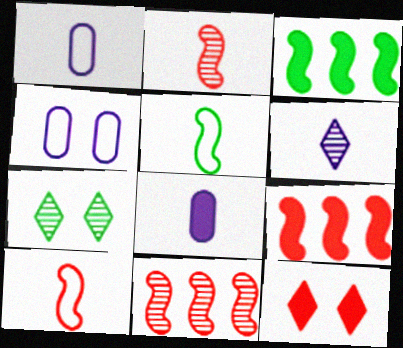[[1, 7, 9], 
[3, 8, 12]]